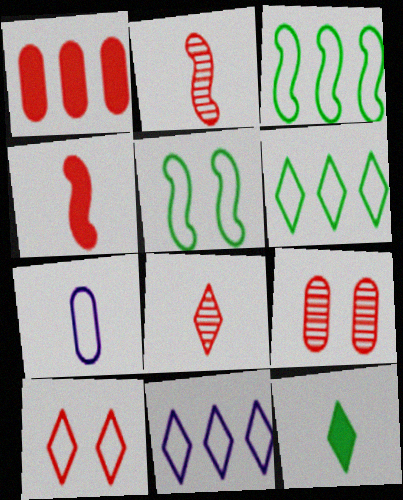[[1, 2, 10], 
[2, 7, 12], 
[3, 7, 10]]